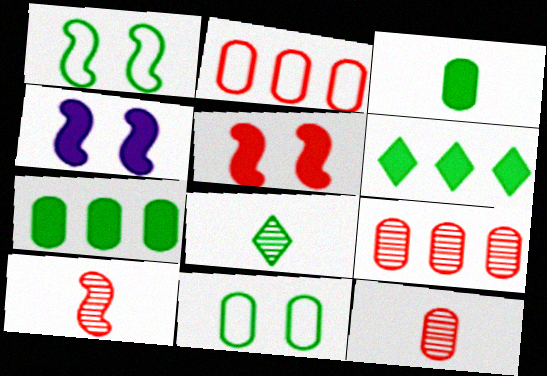[[1, 7, 8], 
[2, 4, 8]]